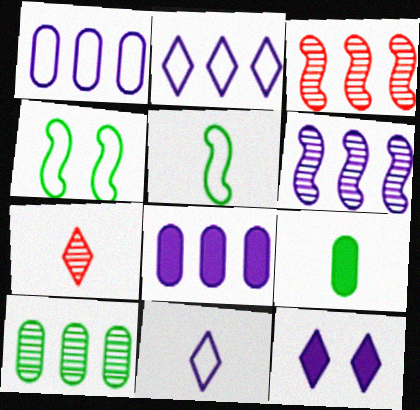[[2, 6, 8], 
[4, 7, 8]]